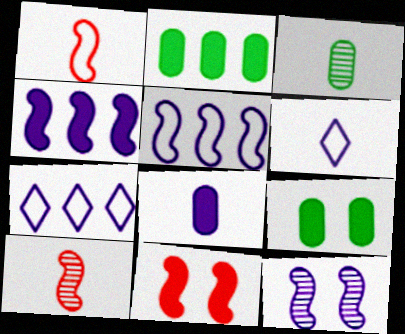[[3, 7, 11], 
[7, 8, 12], 
[7, 9, 10]]